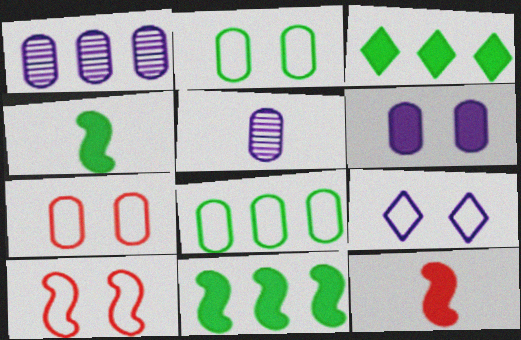[[2, 9, 10], 
[3, 5, 10], 
[3, 6, 12]]